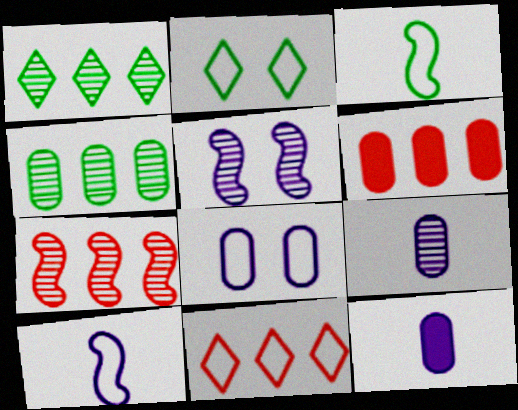[[2, 7, 12], 
[3, 8, 11], 
[6, 7, 11]]